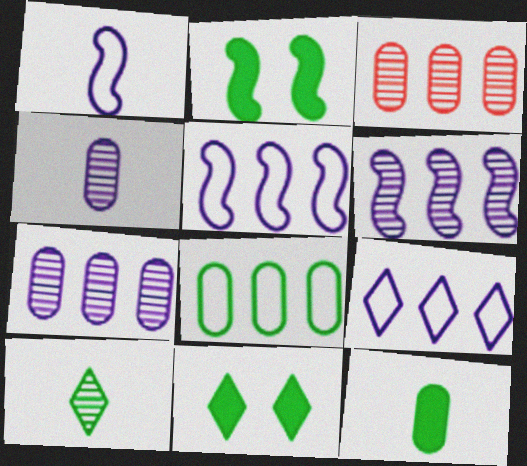[[1, 3, 11], 
[2, 8, 10]]